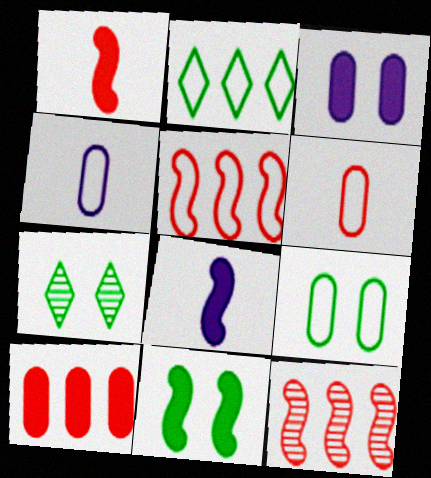[[7, 9, 11]]